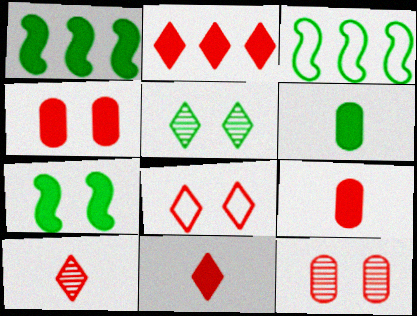[[2, 8, 10], 
[3, 5, 6]]